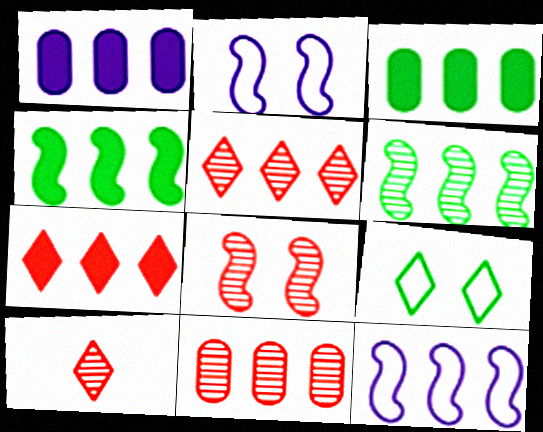[[1, 4, 7], 
[2, 3, 10], 
[3, 5, 12], 
[8, 10, 11]]